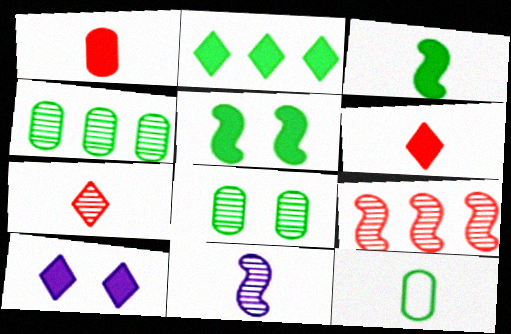[[2, 6, 10], 
[6, 11, 12], 
[9, 10, 12]]